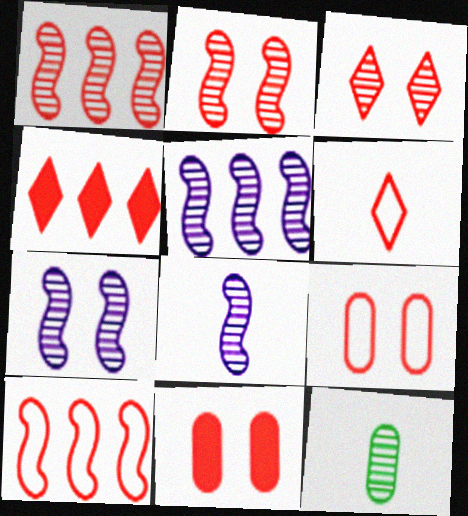[[1, 6, 11], 
[3, 4, 6], 
[3, 5, 12], 
[5, 7, 8], 
[6, 9, 10]]